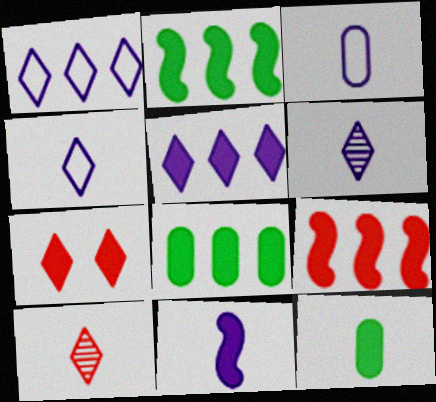[[3, 6, 11], 
[5, 8, 9], 
[7, 8, 11]]